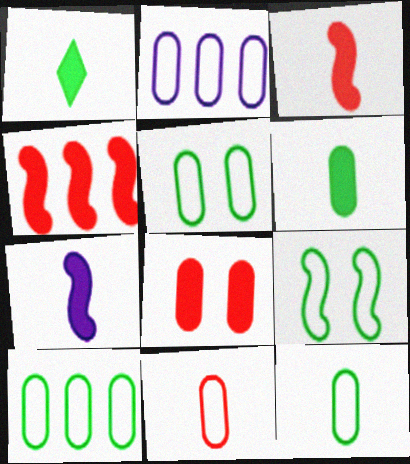[[2, 5, 11], 
[5, 10, 12]]